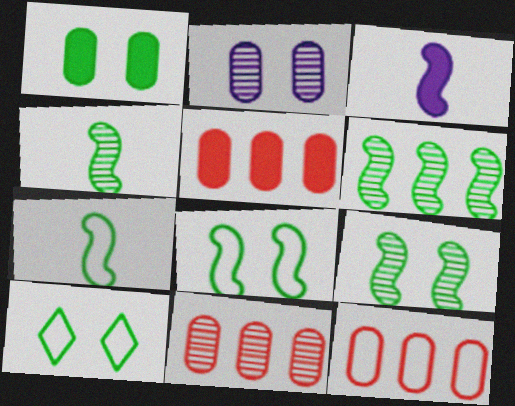[[1, 9, 10], 
[3, 10, 11], 
[4, 6, 9], 
[5, 11, 12]]